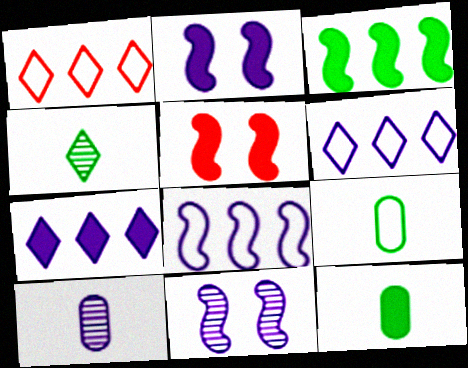[[1, 11, 12], 
[2, 6, 10], 
[5, 7, 12]]